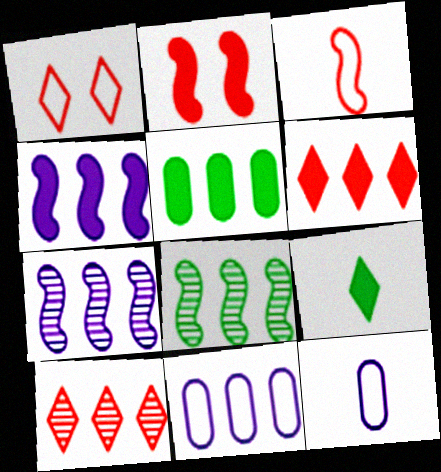[[4, 5, 6], 
[6, 8, 11]]